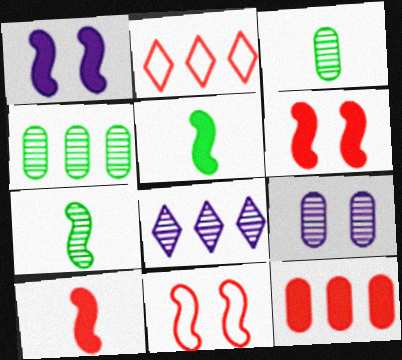[[1, 2, 3], 
[2, 5, 9]]